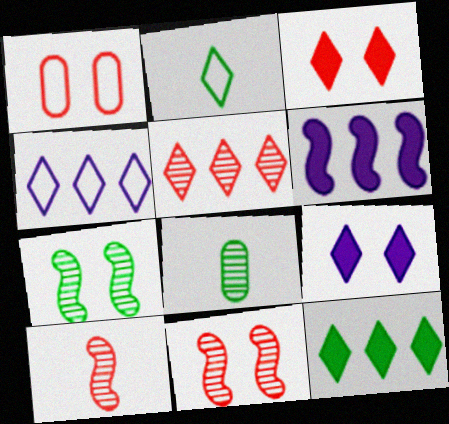[[1, 3, 11], 
[1, 7, 9], 
[2, 5, 9], 
[4, 5, 12]]